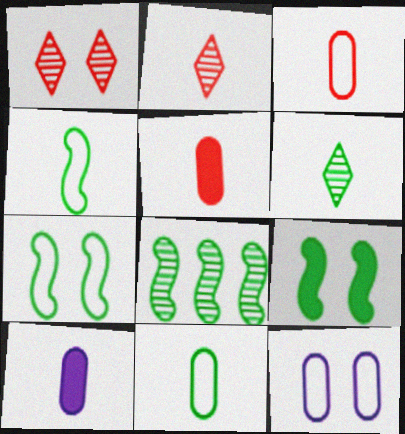[[1, 9, 12], 
[2, 4, 10], 
[4, 8, 9]]